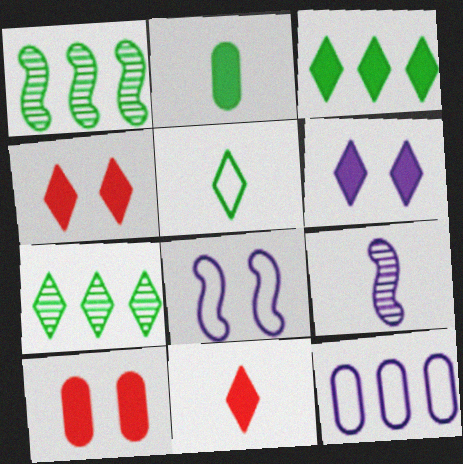[[3, 6, 11], 
[6, 9, 12]]